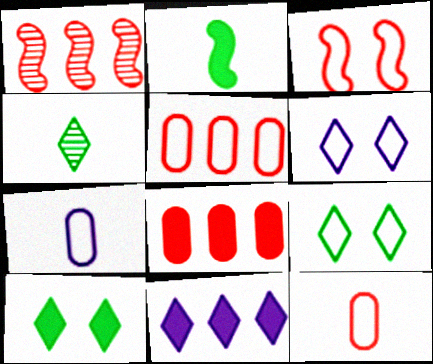[[1, 7, 10]]